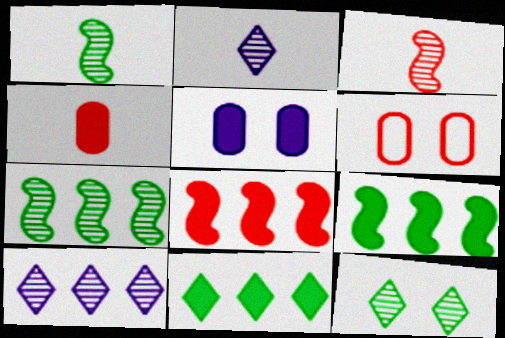[[2, 6, 9]]